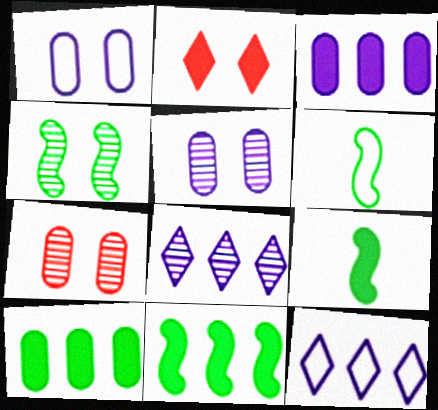[[1, 2, 4], 
[2, 3, 9], 
[4, 6, 11], 
[7, 9, 12]]